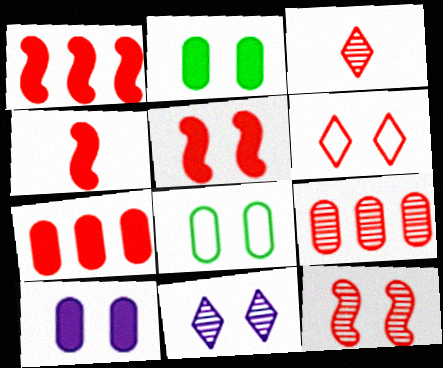[[1, 4, 5], 
[3, 9, 12], 
[4, 6, 9], 
[5, 8, 11]]